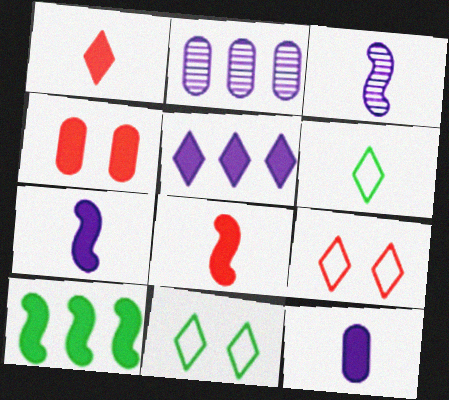[[2, 8, 11]]